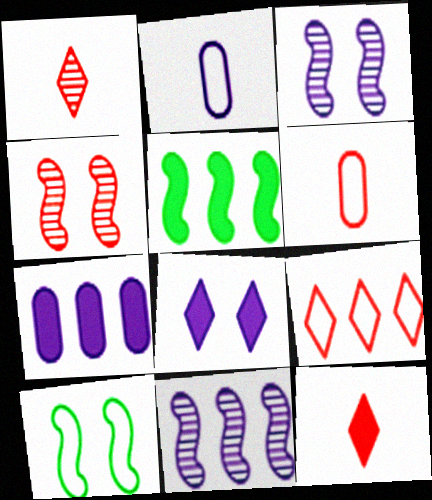[[1, 7, 10], 
[2, 8, 11], 
[2, 9, 10]]